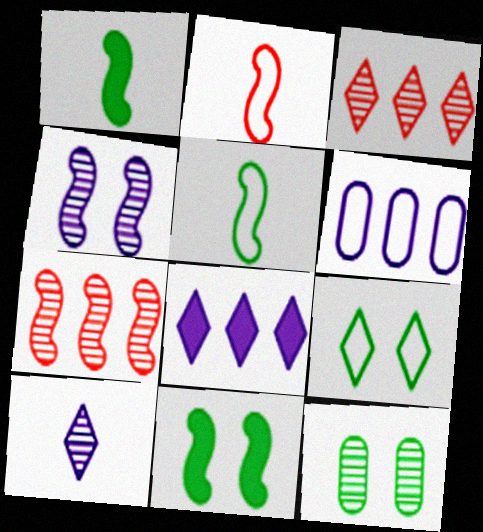[[2, 6, 9], 
[2, 8, 12], 
[7, 10, 12], 
[9, 11, 12]]